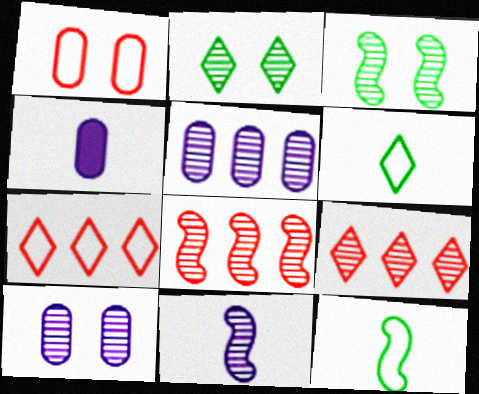[[3, 4, 7], 
[3, 8, 11]]